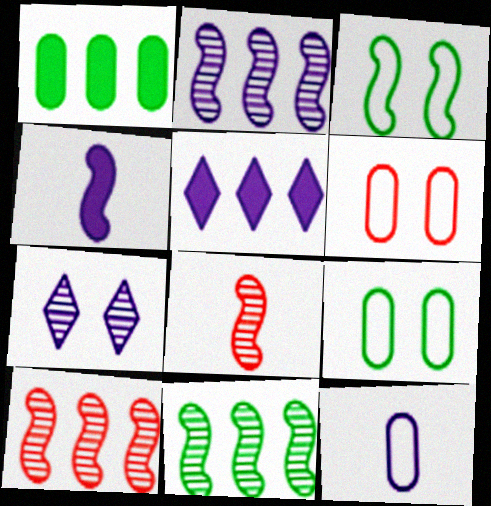[[2, 10, 11], 
[3, 4, 10], 
[5, 8, 9]]